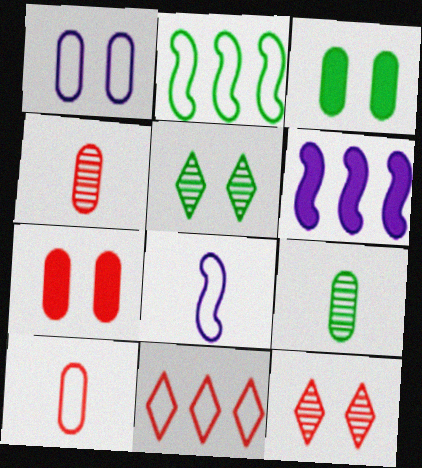[[5, 6, 10]]